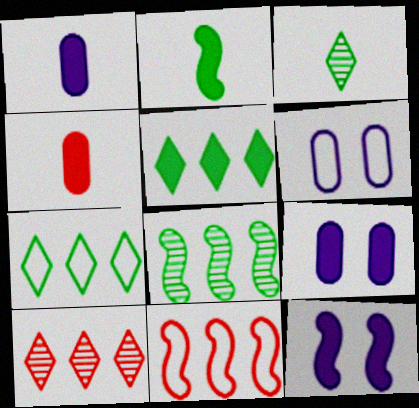[[2, 6, 10], 
[3, 9, 11], 
[4, 5, 12]]